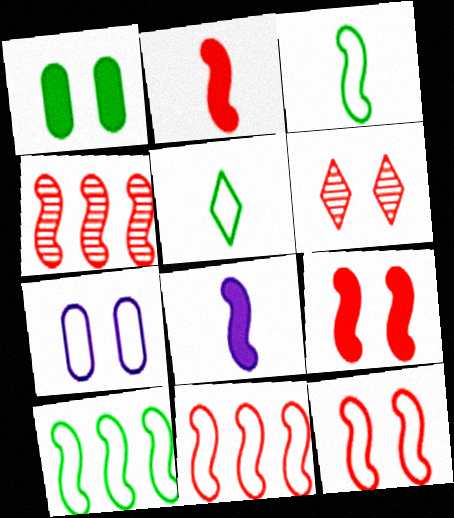[[2, 4, 12], 
[5, 7, 11]]